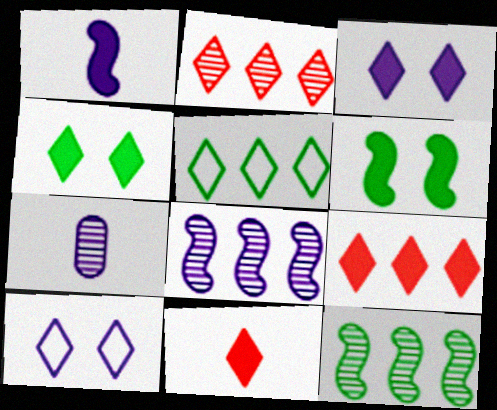[]